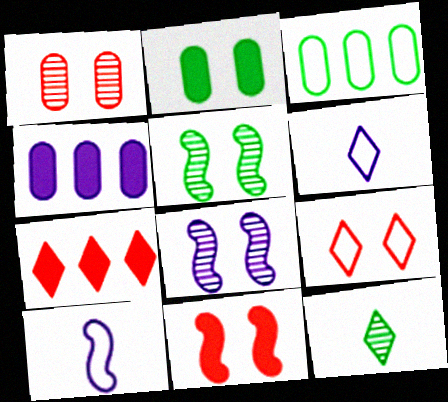[[1, 9, 11], 
[2, 8, 9], 
[3, 9, 10], 
[4, 6, 8]]